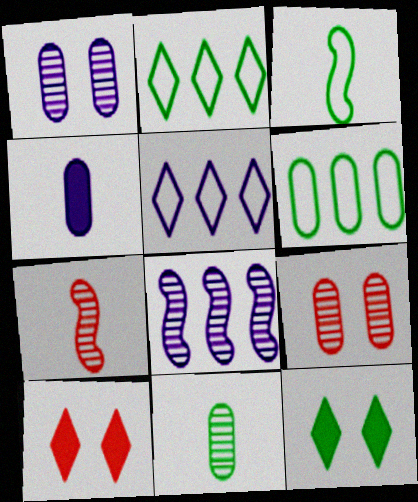[[4, 6, 9]]